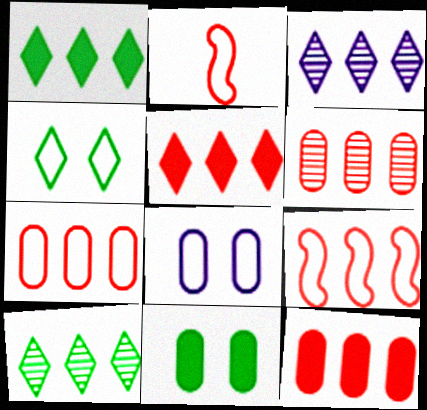[[2, 3, 11], 
[5, 6, 9], 
[6, 7, 12]]